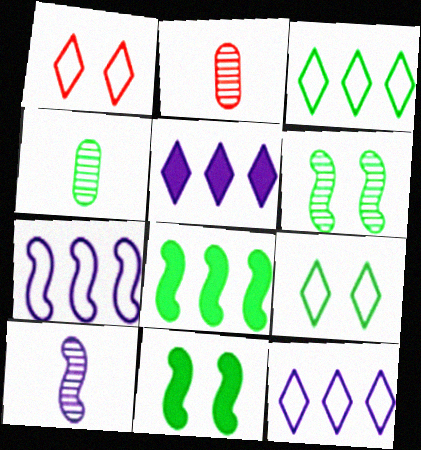[[2, 11, 12], 
[3, 4, 11], 
[4, 8, 9]]